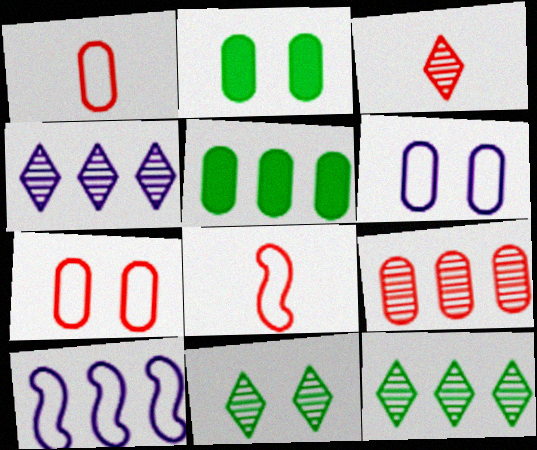[[2, 3, 10], 
[2, 4, 8], 
[3, 4, 11]]